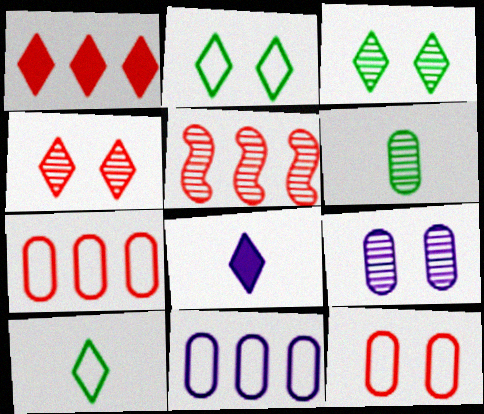[[1, 5, 7]]